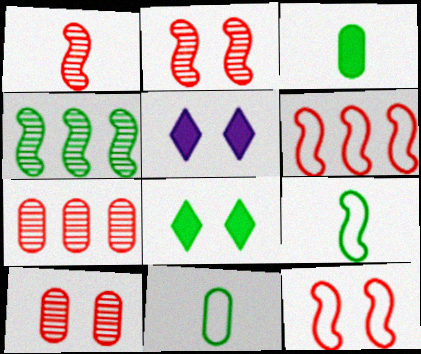[[4, 8, 11], 
[5, 7, 9]]